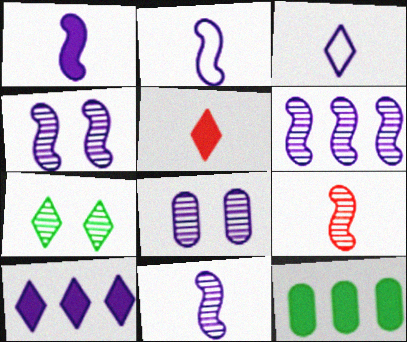[[1, 2, 11], 
[2, 8, 10], 
[4, 6, 11]]